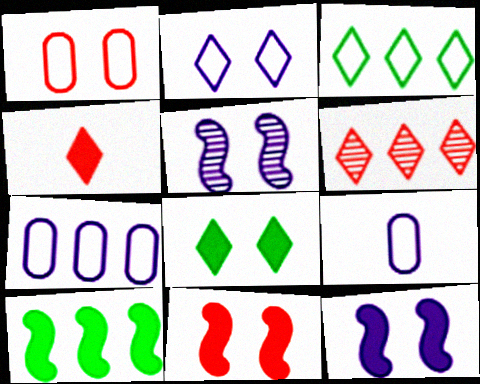[[1, 5, 8], 
[6, 7, 10]]